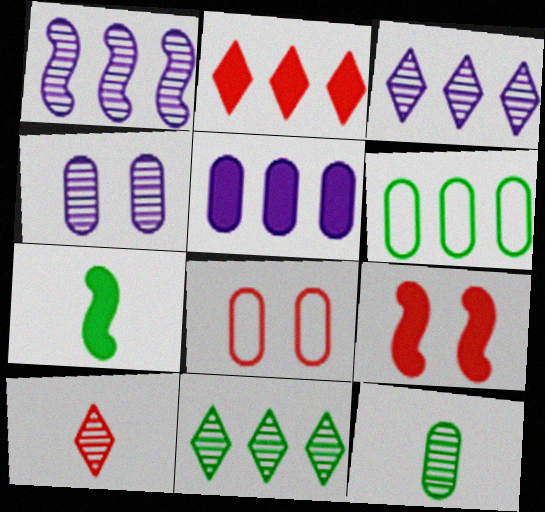[[1, 2, 6], 
[3, 7, 8], 
[5, 8, 12]]